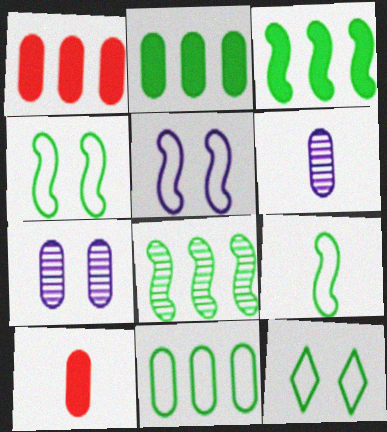[[7, 10, 11], 
[9, 11, 12]]